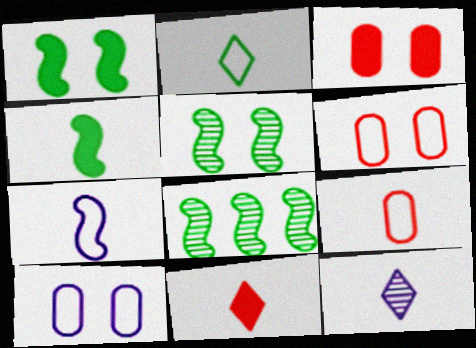[[2, 7, 9], 
[2, 11, 12], 
[4, 9, 12], 
[8, 10, 11]]